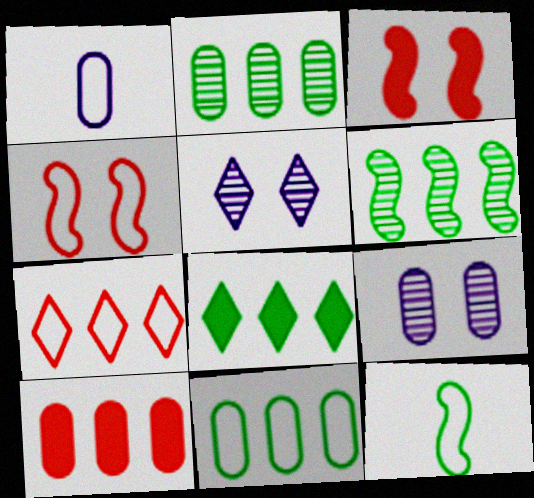[[5, 10, 12], 
[6, 8, 11]]